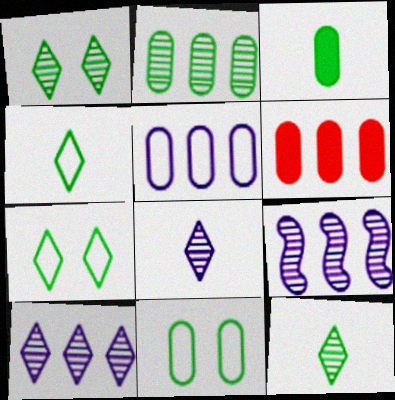[[2, 3, 11], 
[2, 5, 6]]